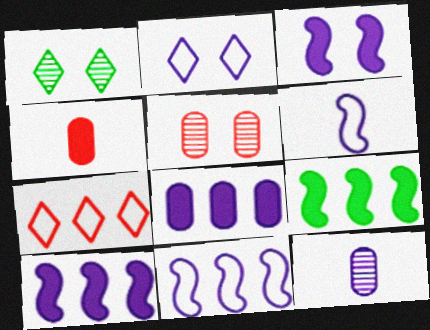[[1, 4, 11], 
[2, 10, 12]]